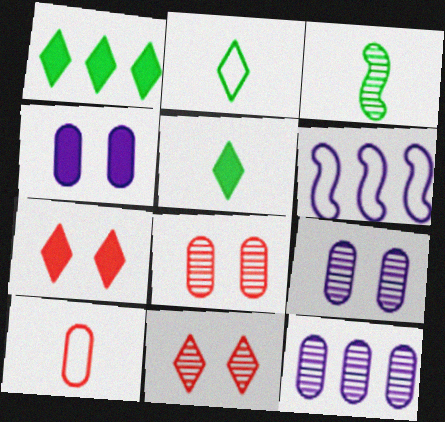[[3, 11, 12], 
[5, 6, 8]]